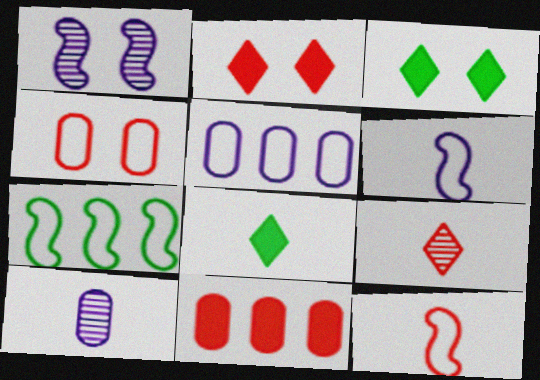[[1, 3, 4], 
[2, 7, 10], 
[8, 10, 12]]